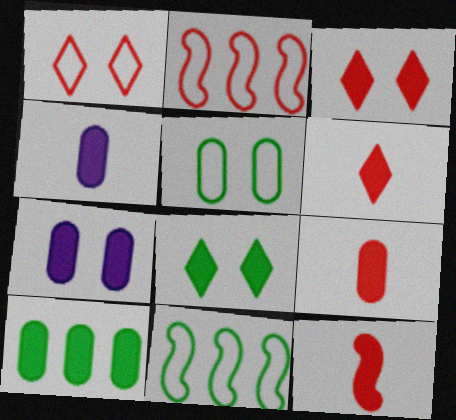[[6, 9, 12], 
[7, 9, 10]]